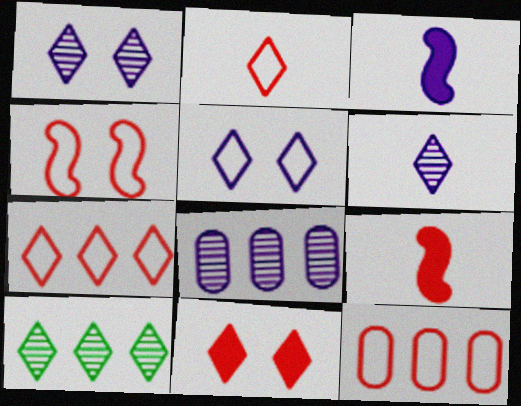[[2, 4, 12], 
[3, 5, 8]]